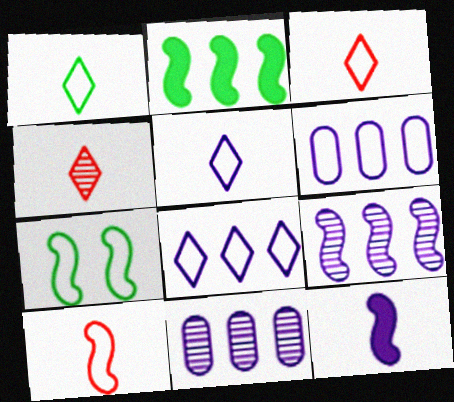[[1, 3, 5], 
[3, 6, 7]]